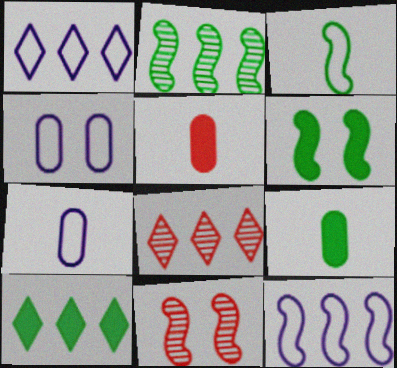[[1, 8, 10], 
[1, 9, 11], 
[2, 3, 6], 
[6, 7, 8], 
[6, 9, 10], 
[7, 10, 11]]